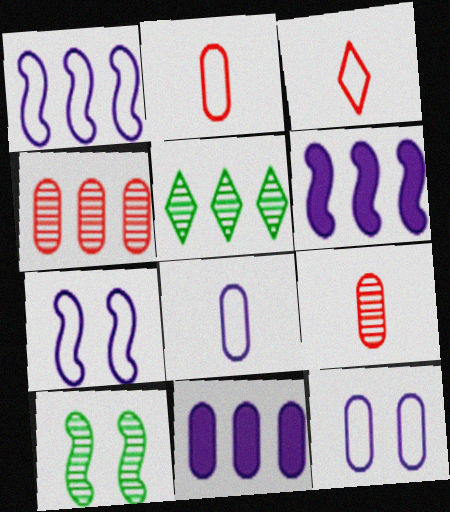[[3, 10, 11]]